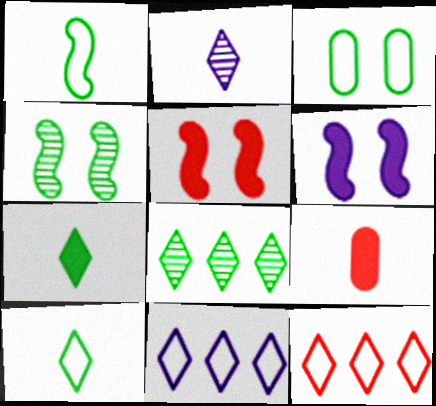[[1, 2, 9], 
[4, 9, 11]]